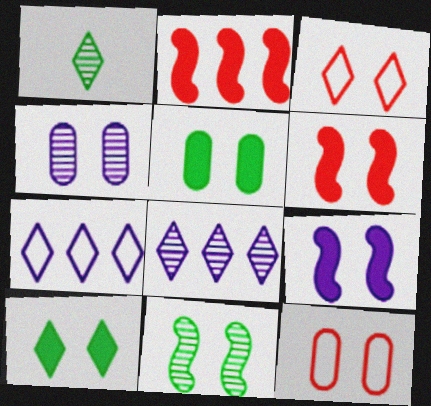[[4, 5, 12]]